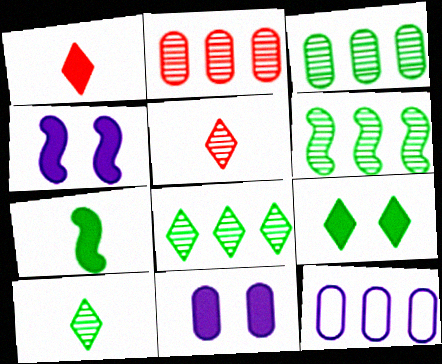[[3, 6, 8]]